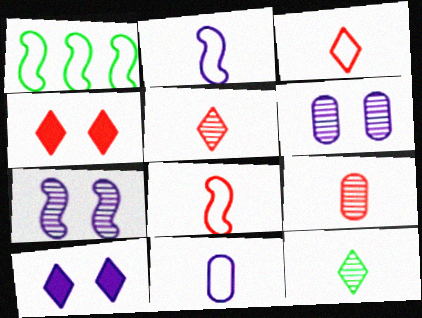[[1, 9, 10]]